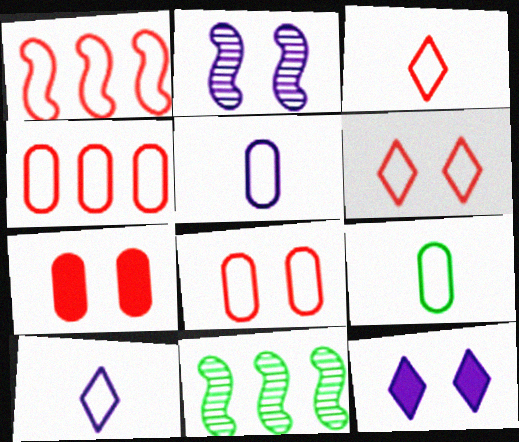[[1, 3, 8], 
[7, 10, 11]]